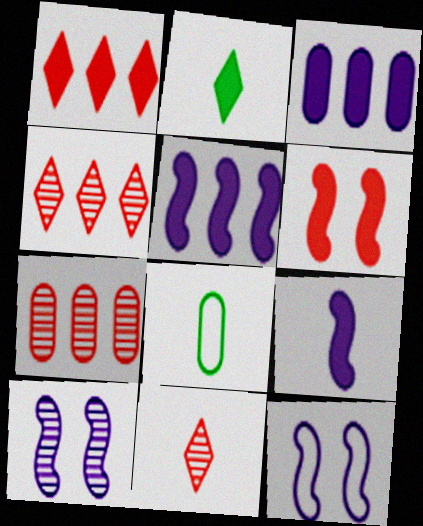[[1, 8, 10], 
[2, 3, 6], 
[2, 7, 12], 
[8, 9, 11]]